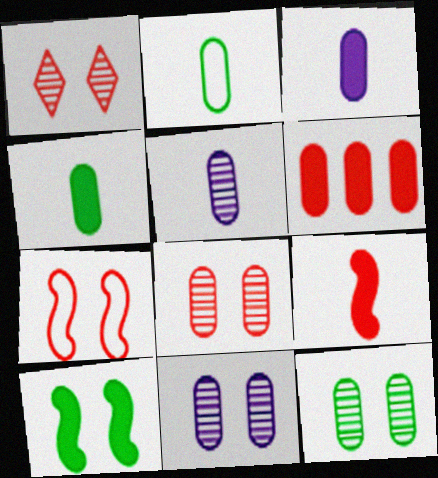[[2, 6, 11], 
[8, 11, 12]]